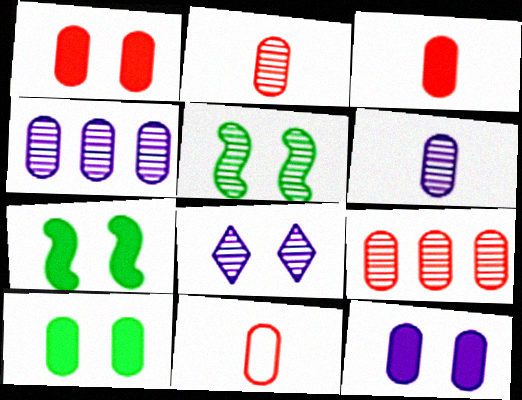[[1, 9, 11], 
[1, 10, 12], 
[2, 3, 11], 
[4, 10, 11]]